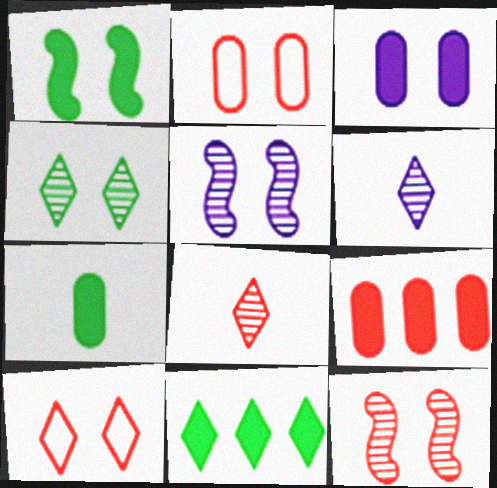[[1, 7, 11], 
[3, 7, 9], 
[6, 10, 11]]